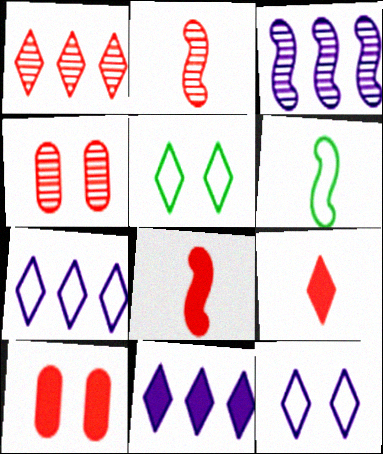[[1, 2, 4], 
[4, 6, 11]]